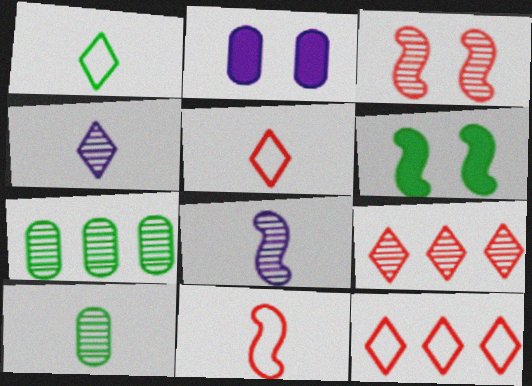[[1, 6, 7], 
[3, 4, 7]]